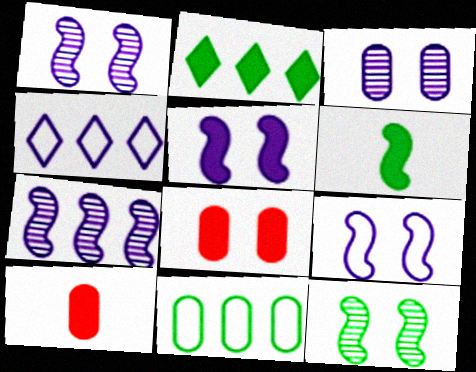[[1, 5, 9], 
[2, 5, 10], 
[3, 10, 11], 
[4, 10, 12]]